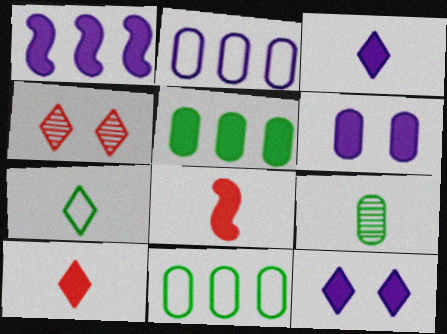[[1, 3, 6], 
[5, 8, 12]]